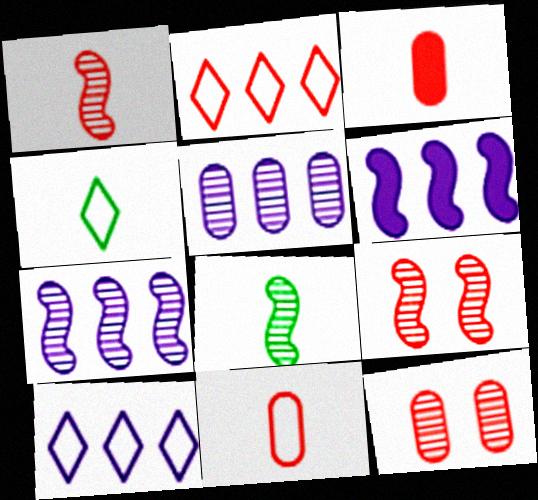[[2, 3, 9], 
[4, 6, 12], 
[5, 6, 10], 
[7, 8, 9]]